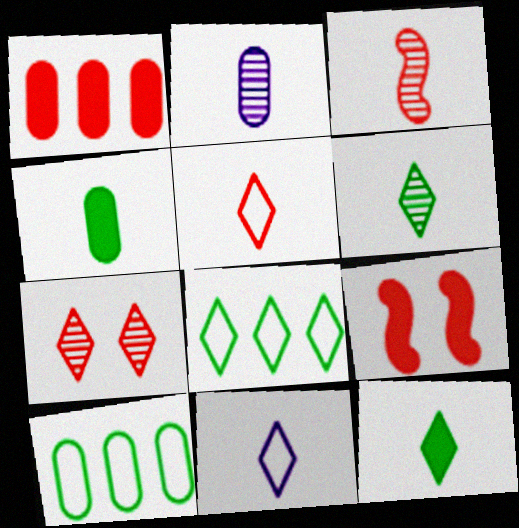[[2, 3, 6], 
[2, 8, 9], 
[3, 4, 11]]